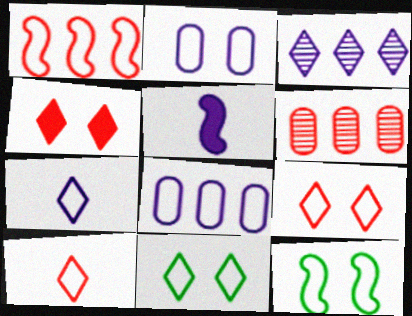[[2, 3, 5], 
[2, 9, 12], 
[5, 6, 11], 
[8, 10, 12]]